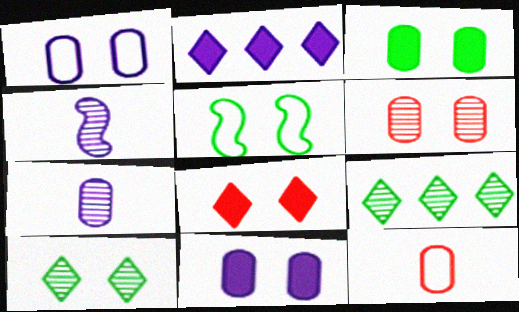[[1, 2, 4], 
[1, 3, 6], 
[3, 5, 10], 
[4, 6, 9]]